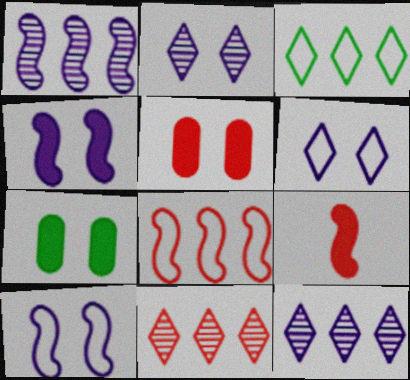[]